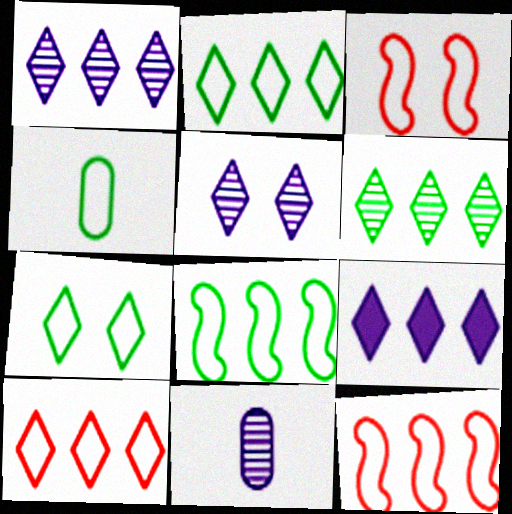[[4, 7, 8], 
[6, 9, 10]]